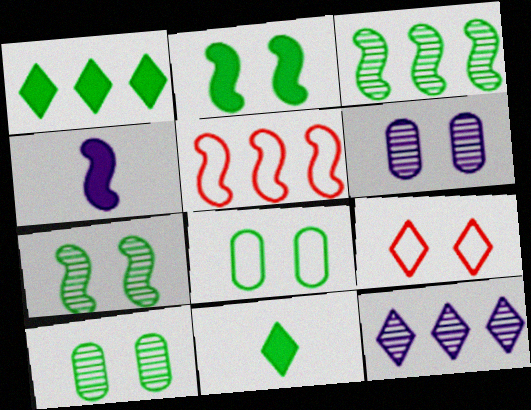[[2, 6, 9], 
[3, 8, 11], 
[4, 5, 7], 
[5, 6, 11], 
[9, 11, 12]]